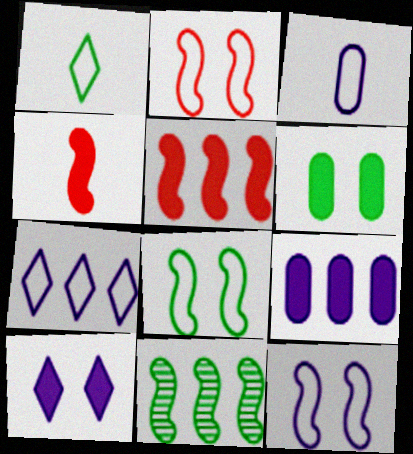[[1, 6, 11], 
[2, 8, 12], 
[3, 7, 12], 
[4, 11, 12]]